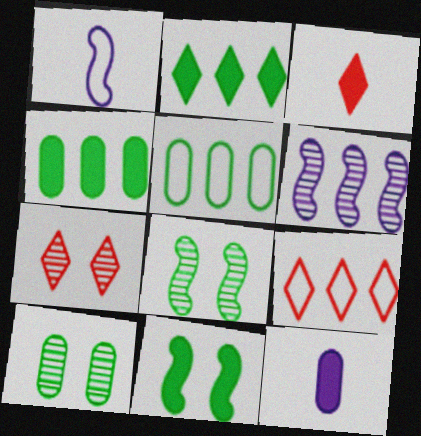[[1, 4, 7], 
[3, 7, 9], 
[4, 6, 9], 
[8, 9, 12]]